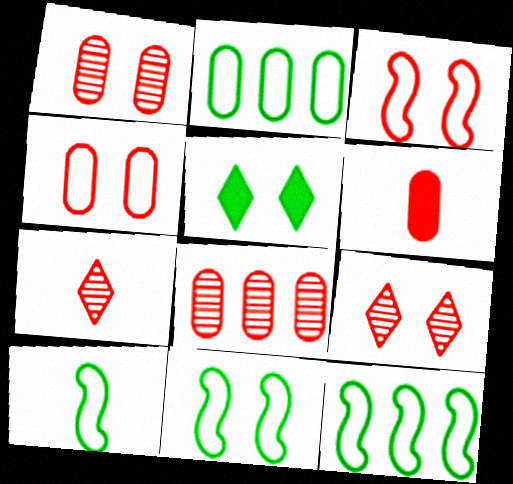[[4, 6, 8], 
[10, 11, 12]]